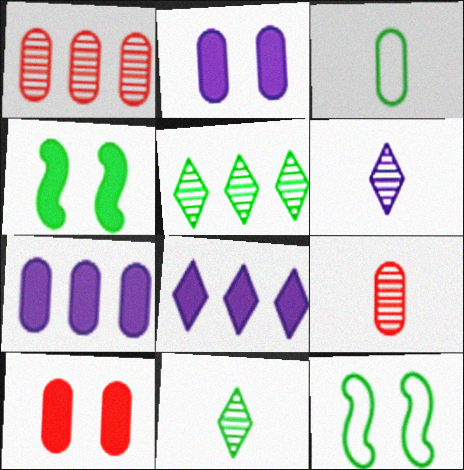[[1, 2, 3], 
[3, 4, 5], 
[8, 9, 12]]